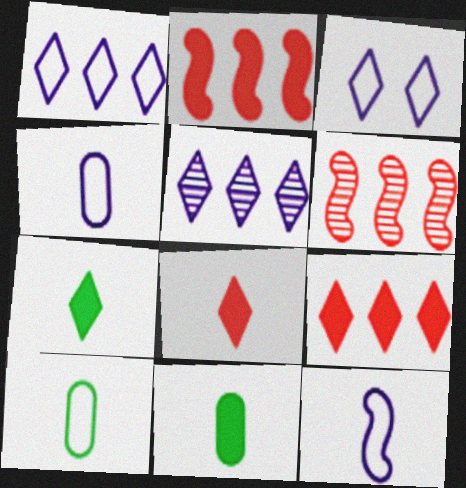[[3, 6, 11]]